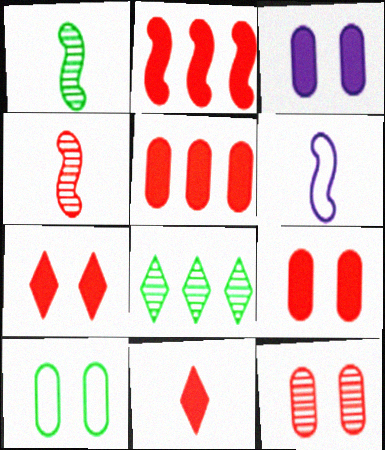[[2, 9, 11], 
[3, 10, 12], 
[6, 8, 9]]